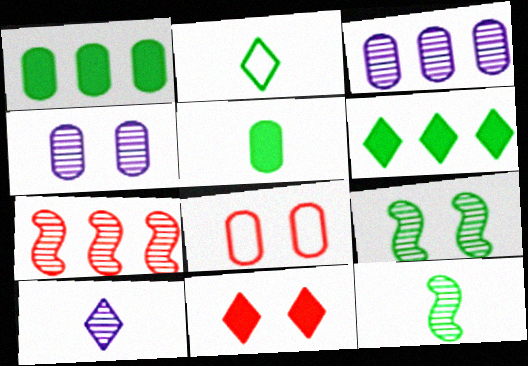[[1, 2, 9], 
[2, 5, 12], 
[3, 5, 8]]